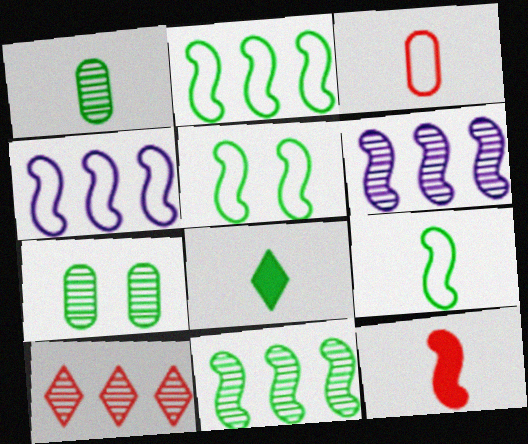[[1, 8, 9], 
[2, 5, 9], 
[2, 7, 8], 
[5, 6, 12]]